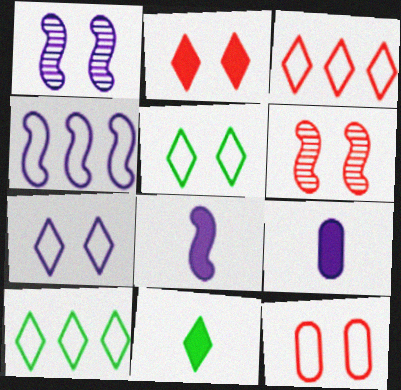[[1, 4, 8], 
[2, 6, 12], 
[6, 9, 10]]